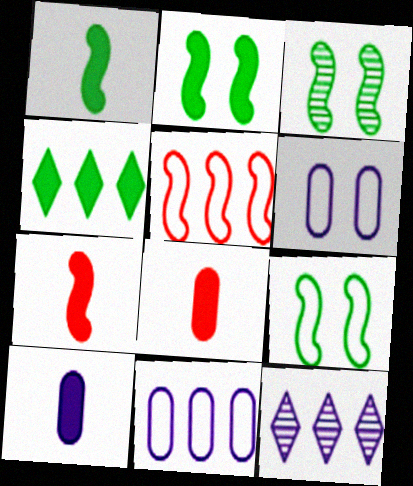[[2, 3, 9], 
[8, 9, 12]]